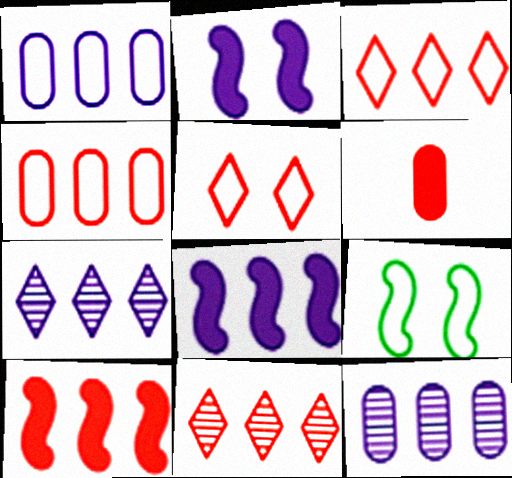[[1, 7, 8], 
[4, 10, 11], 
[6, 7, 9]]